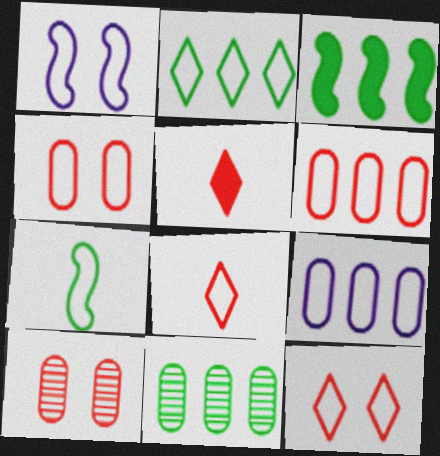[[1, 5, 11], 
[2, 3, 11], 
[7, 9, 12]]